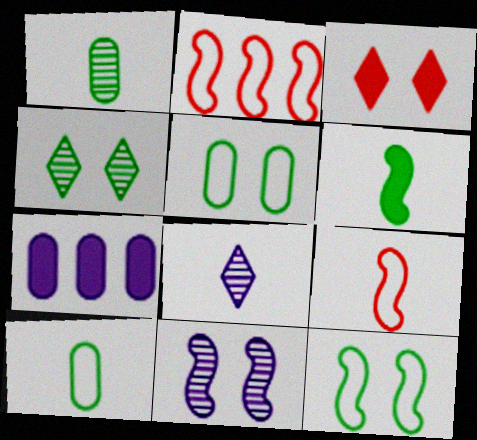[[2, 6, 11], 
[3, 5, 11], 
[3, 6, 7], 
[4, 7, 9]]